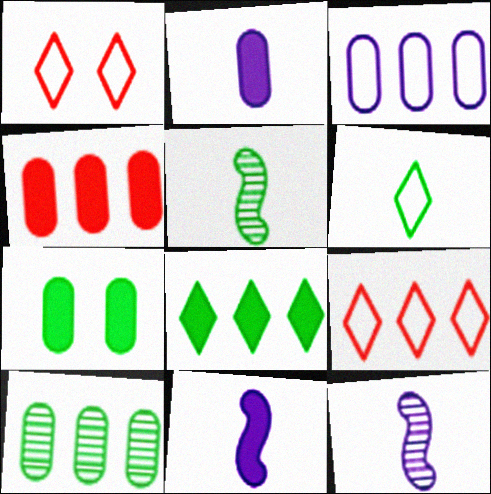[[1, 10, 11], 
[2, 4, 7], 
[3, 4, 10], 
[7, 9, 12]]